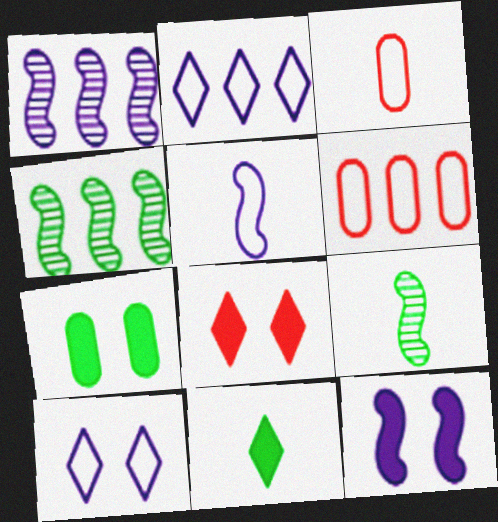[[1, 5, 12], 
[7, 8, 12]]